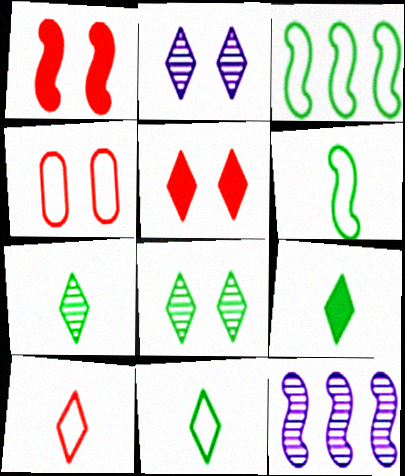[[1, 6, 12], 
[4, 9, 12], 
[7, 9, 11]]